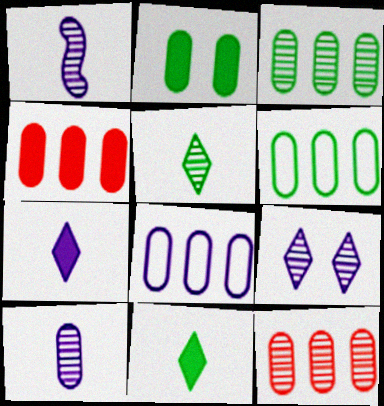[[3, 4, 8]]